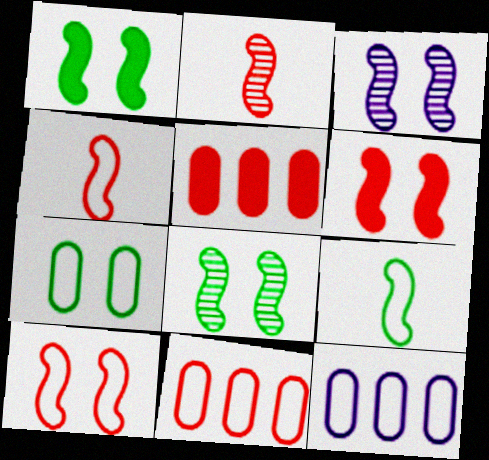[[1, 3, 10]]